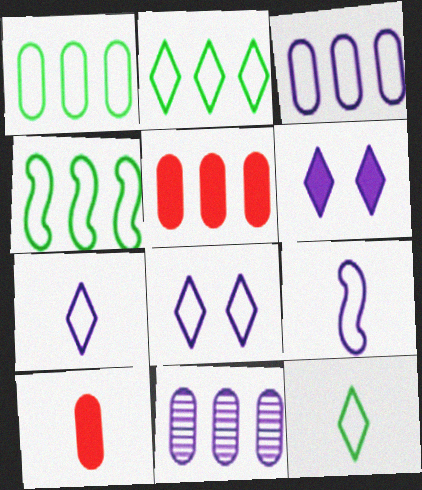[[1, 2, 4], 
[1, 5, 11], 
[3, 8, 9], 
[6, 9, 11]]